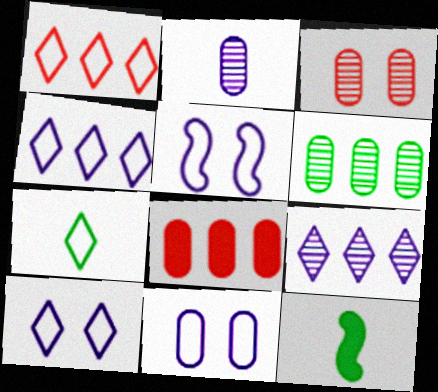[[1, 7, 10], 
[2, 3, 6], 
[3, 4, 12], 
[5, 10, 11]]